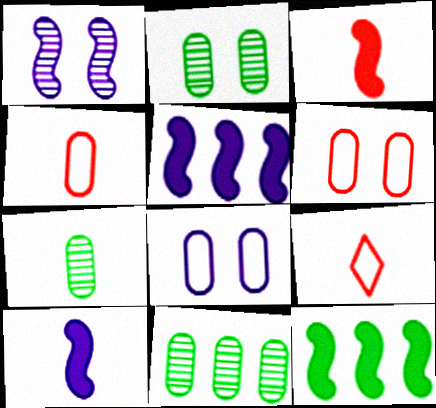[[2, 5, 9], 
[2, 7, 11], 
[7, 9, 10]]